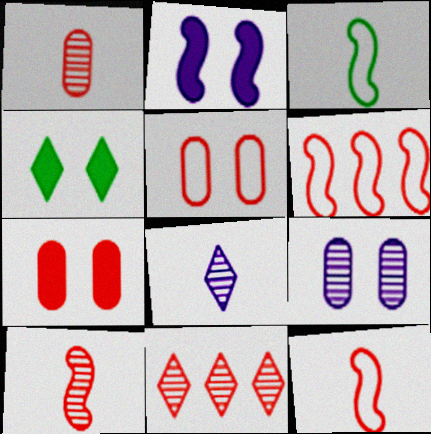[[2, 4, 7], 
[7, 11, 12]]